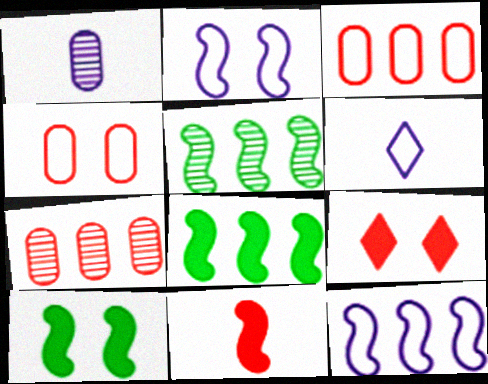[[2, 5, 11], 
[6, 7, 10]]